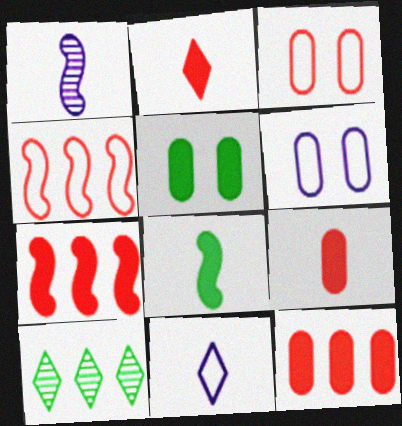[]